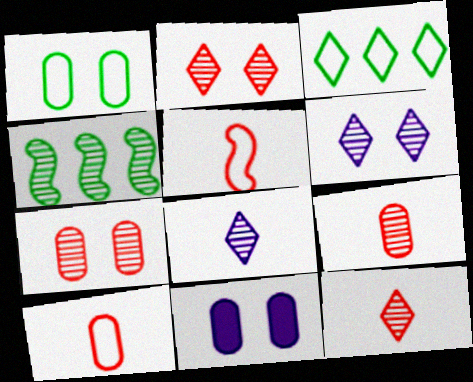[[1, 7, 11], 
[4, 6, 9], 
[4, 7, 8]]